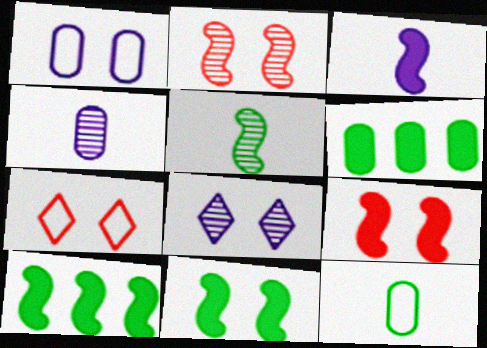[[3, 9, 10], 
[4, 7, 10]]